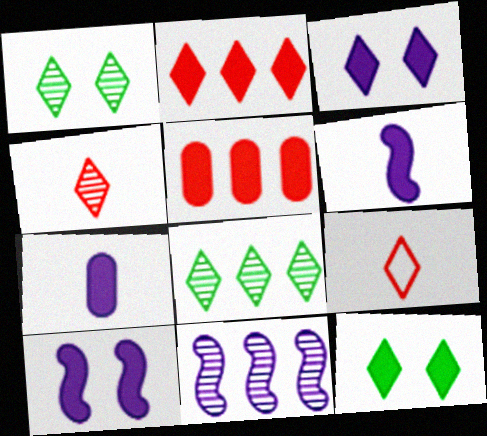[[3, 8, 9], 
[5, 6, 12]]